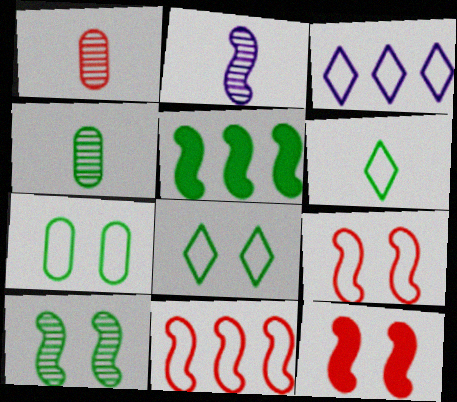[[2, 5, 9], 
[3, 4, 12], 
[4, 5, 8]]